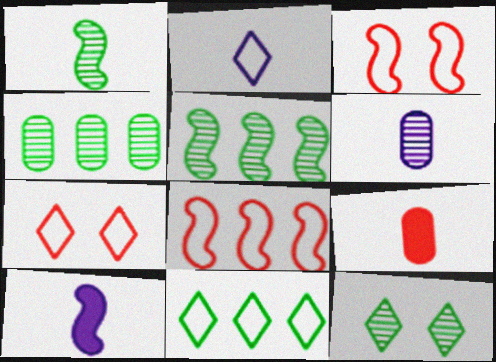[[1, 2, 9], 
[1, 4, 12], 
[2, 6, 10], 
[2, 7, 11], 
[3, 5, 10], 
[4, 7, 10]]